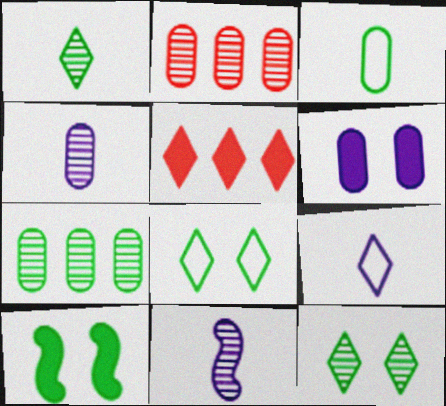[[2, 3, 6], 
[2, 9, 10], 
[2, 11, 12], 
[5, 9, 12]]